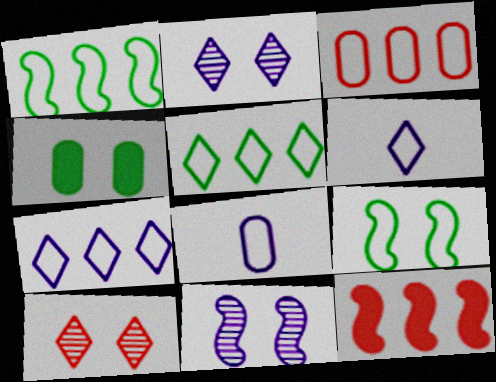[[1, 3, 7], 
[3, 6, 9]]